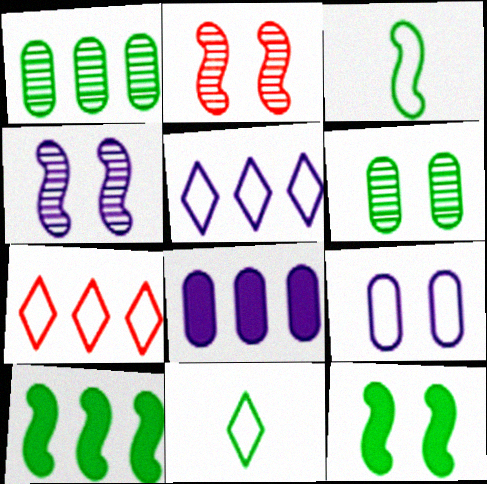[[1, 11, 12], 
[2, 8, 11], 
[3, 7, 9], 
[6, 10, 11]]